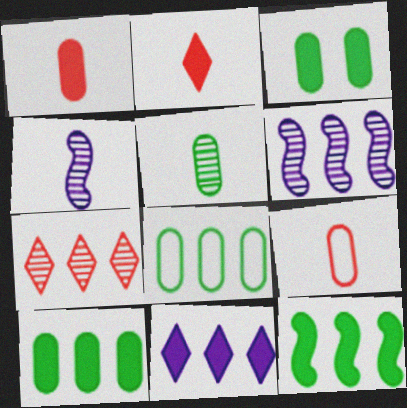[[3, 5, 8]]